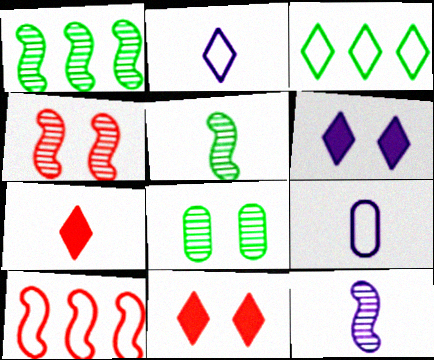[[1, 4, 12], 
[1, 9, 11], 
[5, 7, 9]]